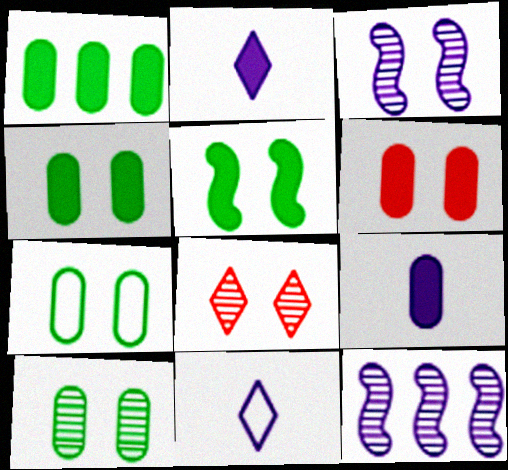[[1, 6, 9], 
[3, 8, 10], 
[4, 7, 10]]